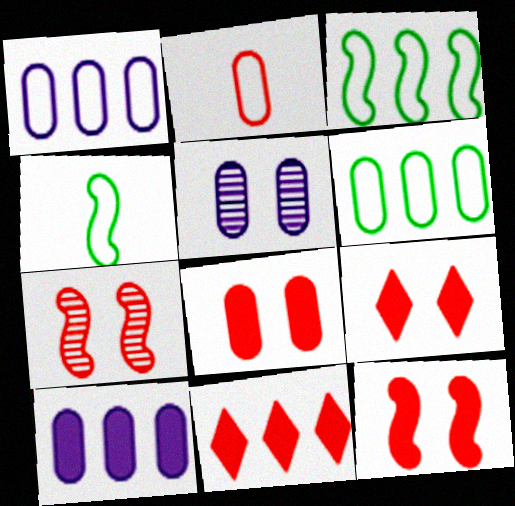[[2, 7, 11], 
[4, 5, 11], 
[8, 9, 12]]